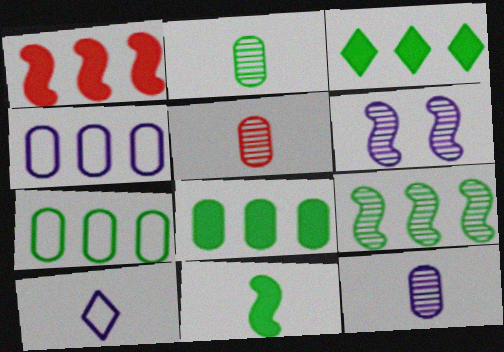[[2, 5, 12], 
[3, 7, 9], 
[5, 10, 11]]